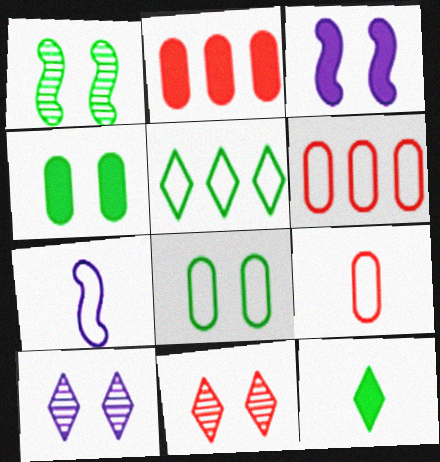[[2, 3, 12], 
[3, 8, 11]]